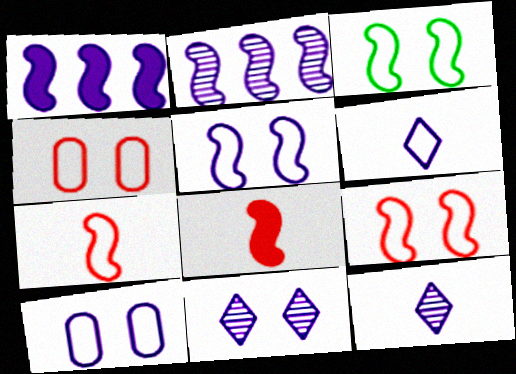[[1, 10, 12], 
[2, 3, 8], 
[3, 5, 9]]